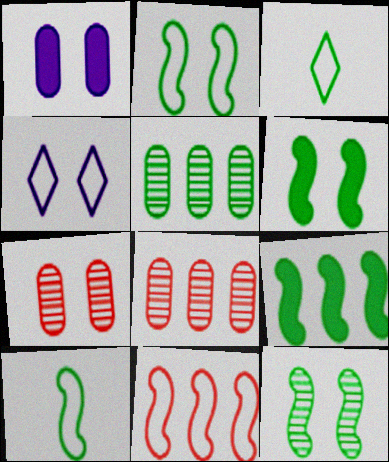[[2, 6, 12], 
[3, 5, 6], 
[4, 6, 7], 
[9, 10, 12]]